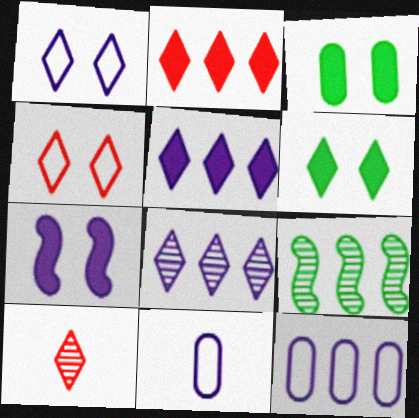[[2, 4, 10], 
[2, 9, 12], 
[7, 8, 11]]